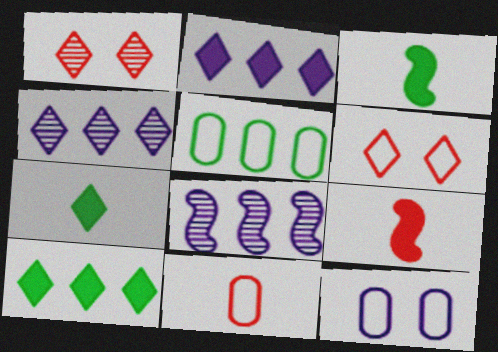[[4, 6, 7], 
[5, 11, 12]]